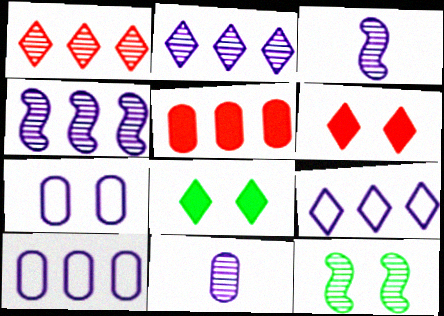[[1, 11, 12], 
[6, 7, 12]]